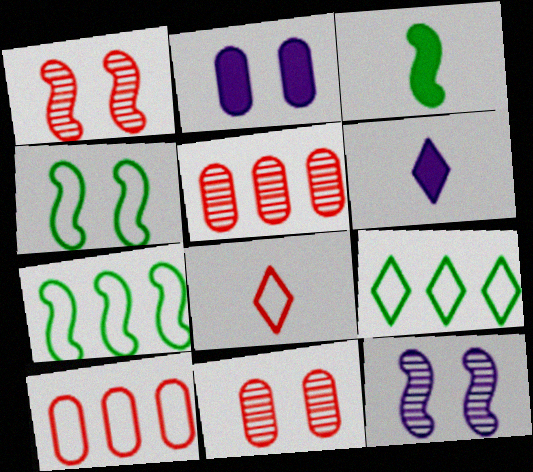[[4, 5, 6], 
[6, 7, 11]]